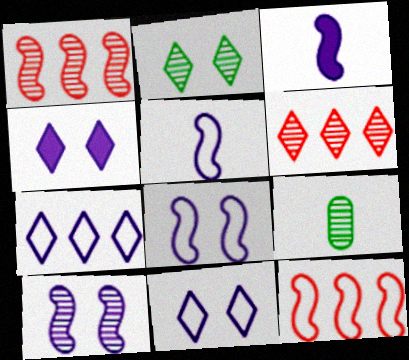[[4, 9, 12], 
[6, 9, 10]]